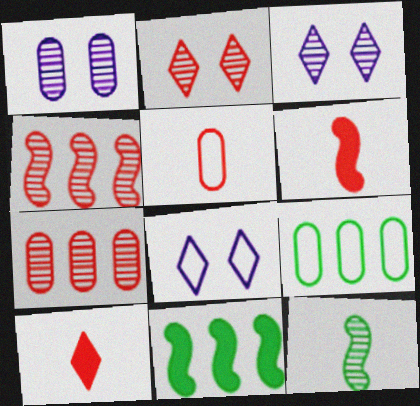[[3, 5, 11], 
[3, 6, 9], 
[3, 7, 12]]